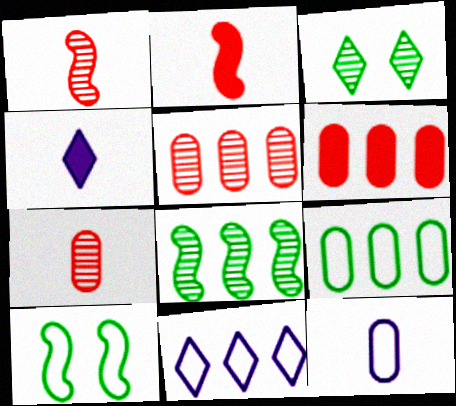[[4, 5, 10], 
[6, 8, 11]]